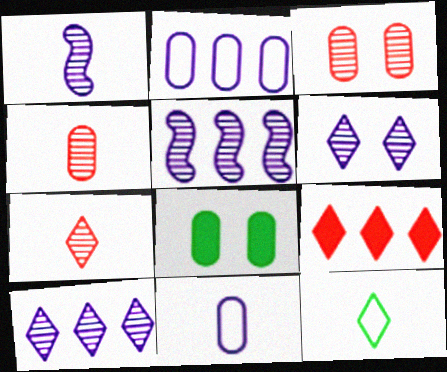[[2, 4, 8], 
[6, 9, 12]]